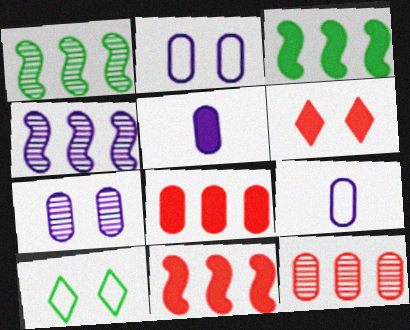[[1, 6, 9], 
[3, 5, 6]]